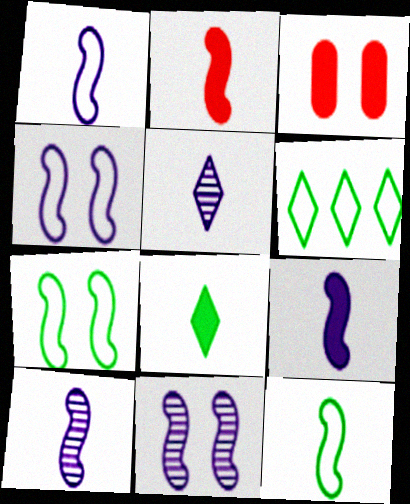[[1, 9, 10], 
[2, 10, 12], 
[3, 6, 10]]